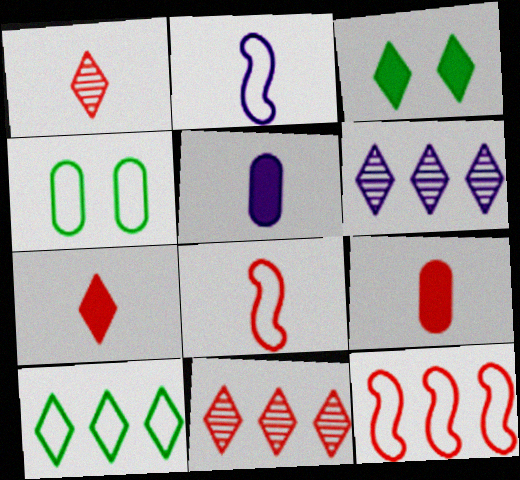[[1, 8, 9]]